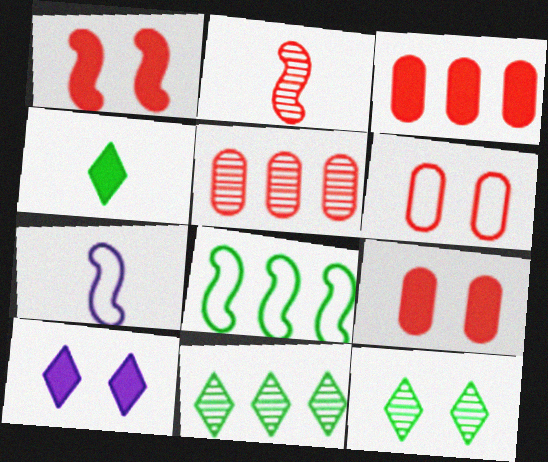[[3, 7, 12], 
[7, 9, 11]]